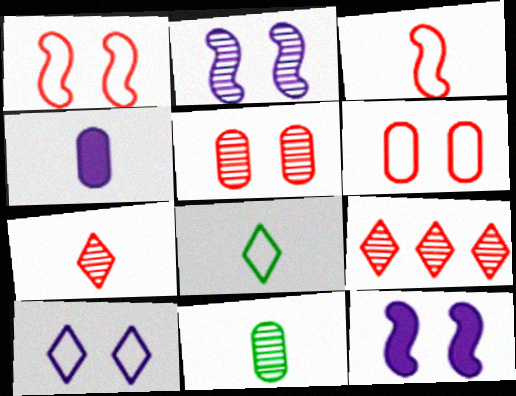[[2, 9, 11]]